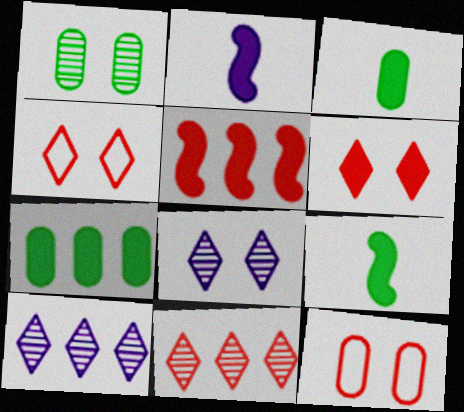[[2, 6, 7], 
[9, 10, 12]]